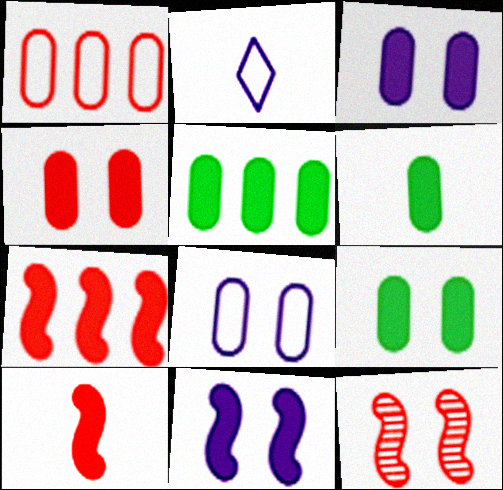[[2, 5, 12], 
[3, 4, 9], 
[5, 6, 9]]